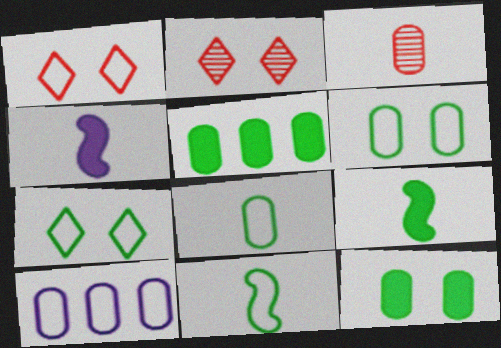[[1, 10, 11], 
[2, 9, 10], 
[3, 10, 12]]